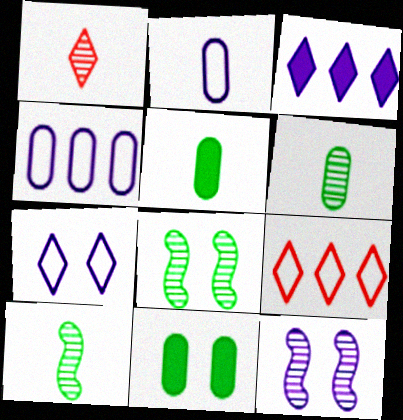[[2, 3, 12], 
[5, 9, 12]]